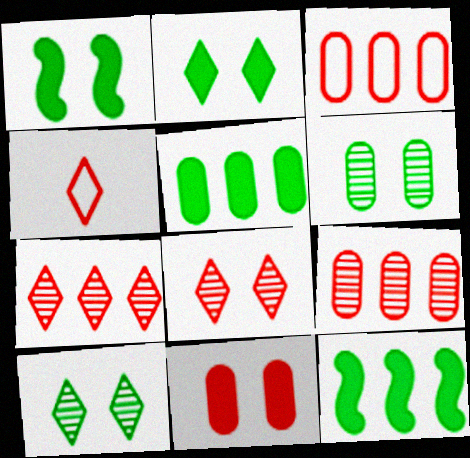[]